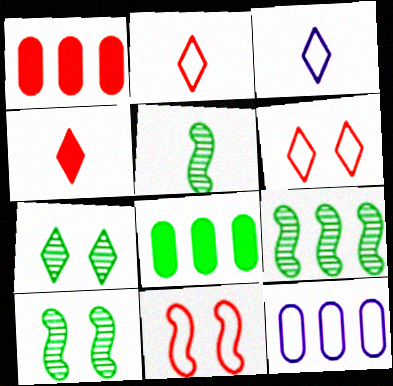[[1, 3, 10], 
[4, 10, 12], 
[5, 9, 10]]